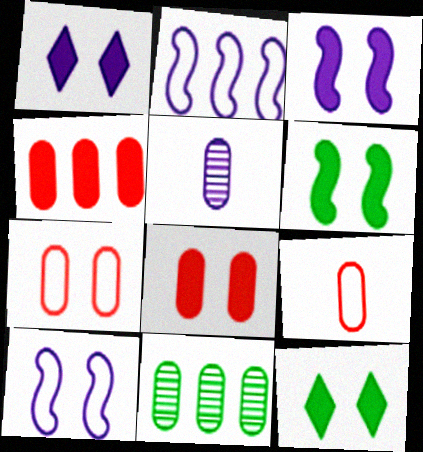[[1, 2, 5], 
[1, 6, 8], 
[3, 8, 12]]